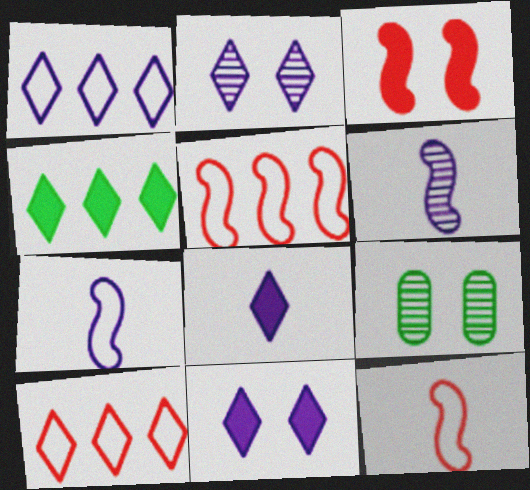[[1, 2, 8], 
[5, 8, 9]]